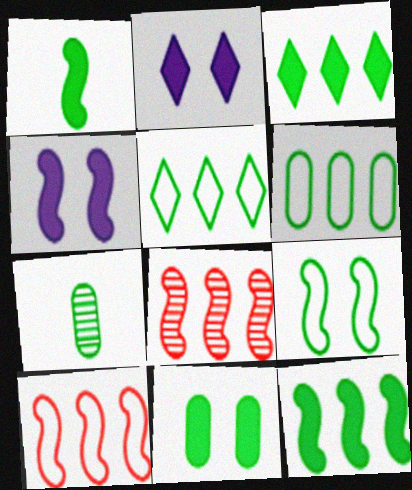[[1, 3, 11], 
[2, 7, 10], 
[3, 7, 9], 
[6, 7, 11]]